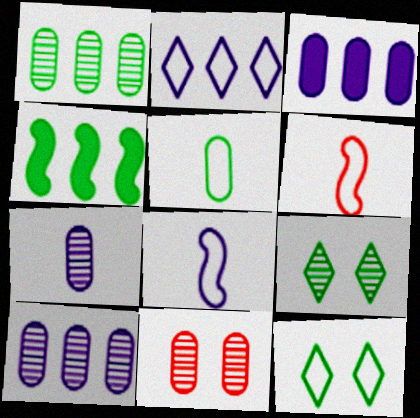[[1, 7, 11], 
[3, 5, 11], 
[3, 6, 9], 
[4, 5, 9]]